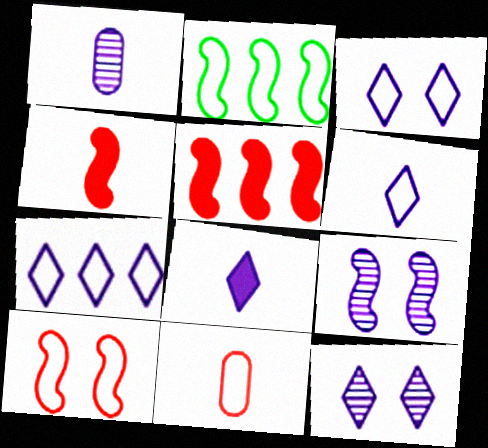[[2, 3, 11], 
[2, 4, 9], 
[3, 6, 7], 
[7, 8, 12]]